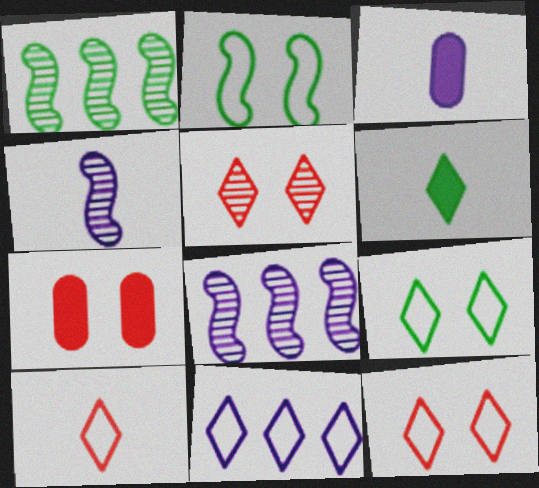[[1, 3, 12], 
[5, 6, 11], 
[9, 10, 11]]